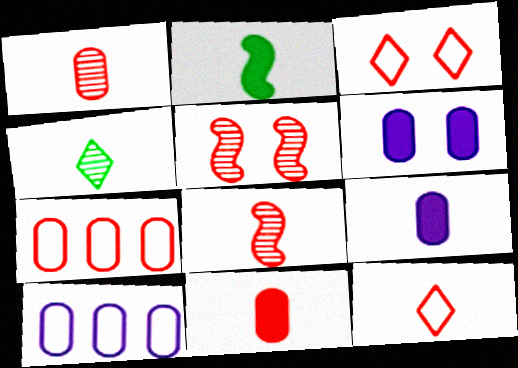[[8, 11, 12]]